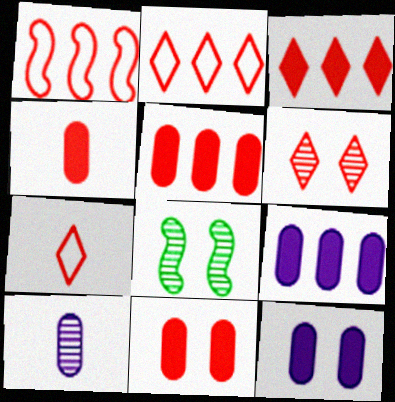[[1, 4, 6], 
[3, 6, 7], 
[4, 5, 11], 
[7, 8, 9]]